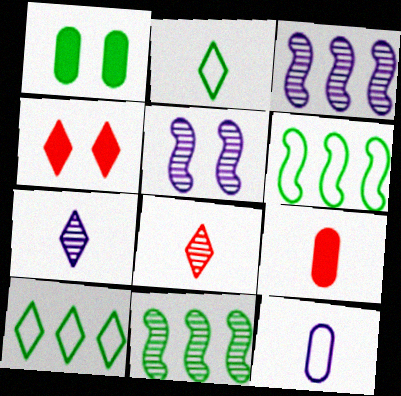[[1, 2, 11], 
[4, 7, 10], 
[4, 11, 12], 
[5, 9, 10]]